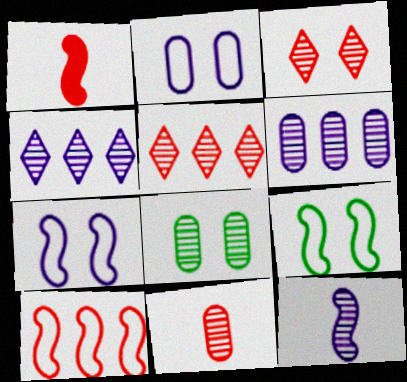[[5, 8, 12], 
[6, 8, 11]]